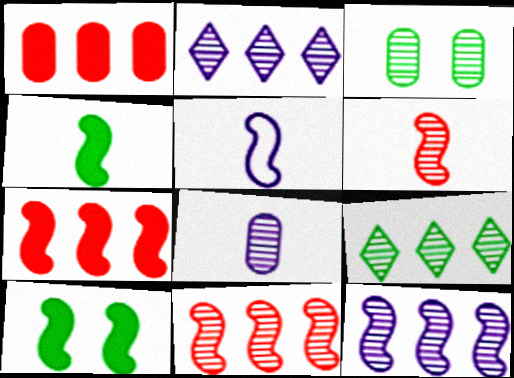[[2, 3, 6], 
[4, 5, 6], 
[5, 10, 11]]